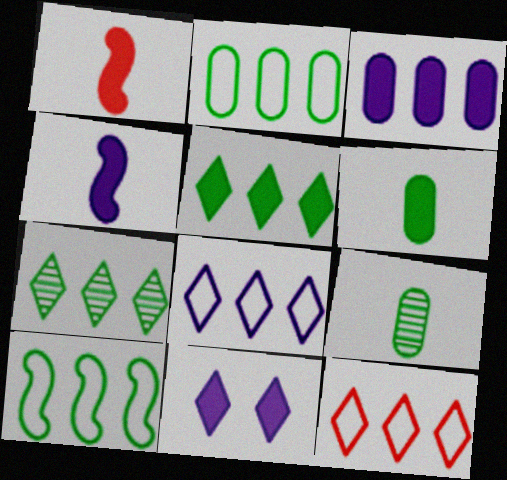[[3, 4, 11]]